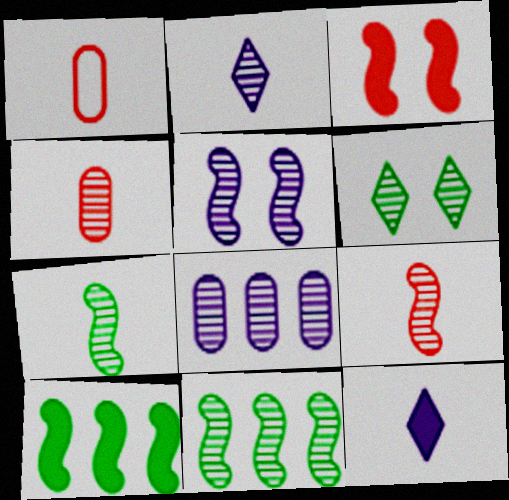[[1, 7, 12], 
[2, 4, 7], 
[2, 5, 8], 
[5, 9, 11], 
[6, 8, 9]]